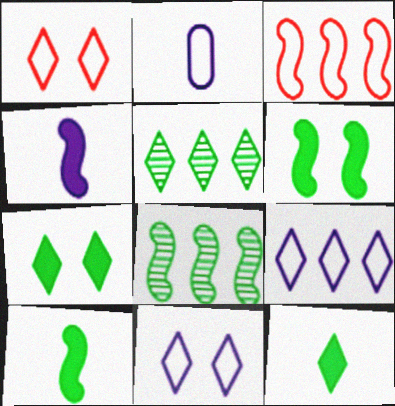[]